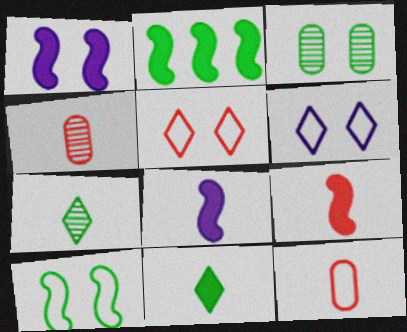[[1, 2, 9], 
[1, 3, 5], 
[2, 4, 6], 
[7, 8, 12]]